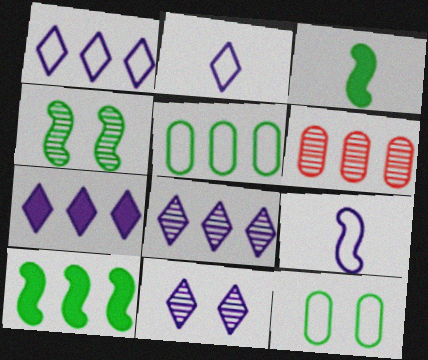[[1, 6, 10], 
[1, 7, 8], 
[2, 7, 11]]